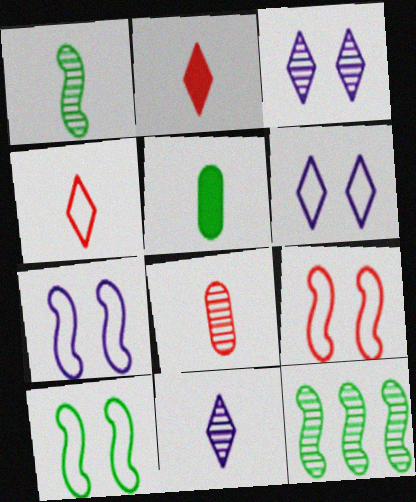[[1, 8, 11], 
[3, 8, 12], 
[7, 9, 10]]